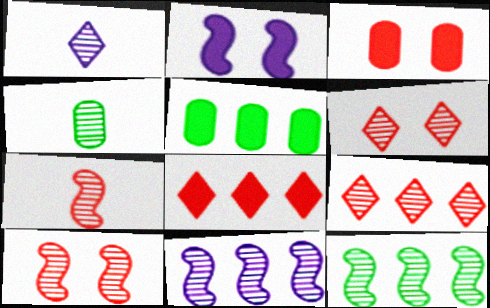[[1, 4, 7], 
[4, 6, 11]]